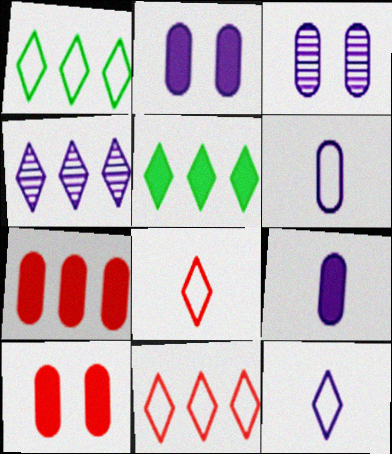[[4, 5, 11]]